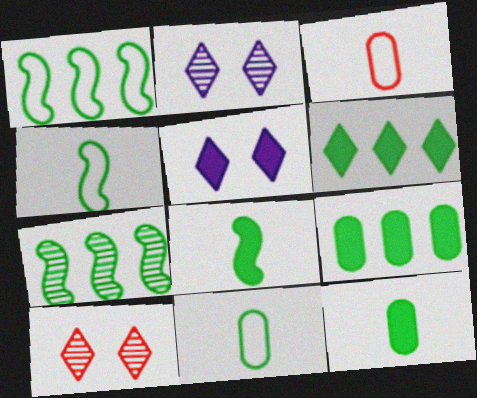[[3, 5, 7]]